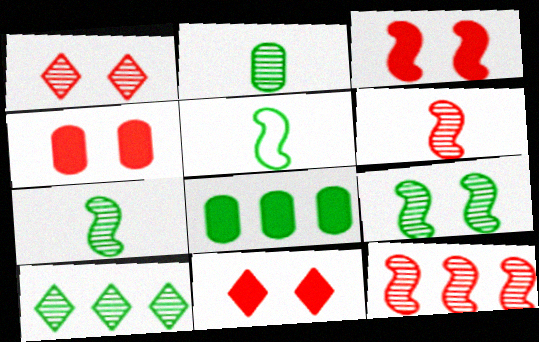[[2, 9, 10], 
[3, 4, 11]]